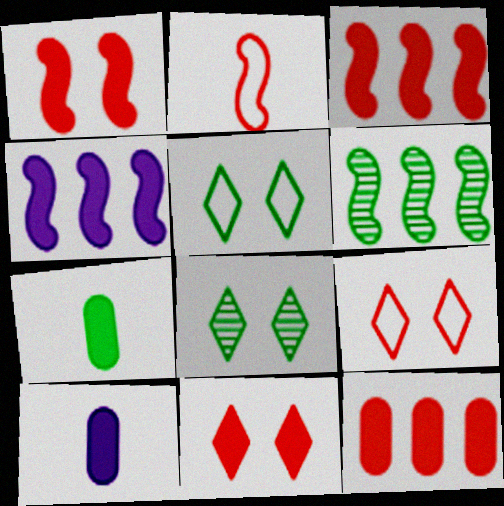[[4, 7, 11], 
[5, 6, 7], 
[6, 9, 10]]